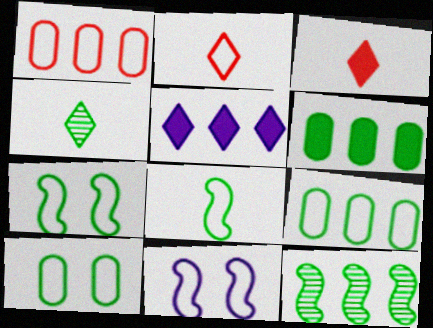[[1, 5, 12], 
[2, 9, 11], 
[4, 6, 7]]